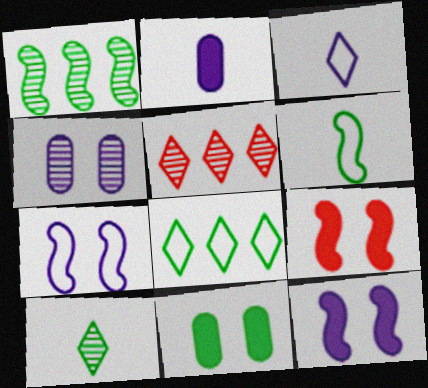[]